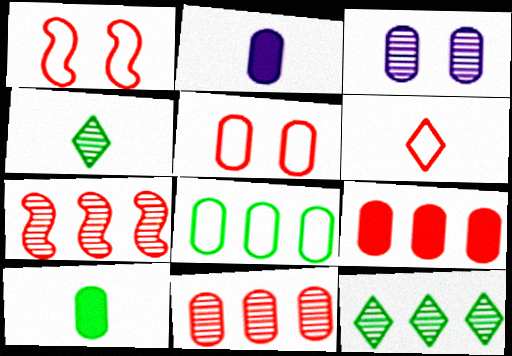[[1, 2, 12], 
[3, 4, 7]]